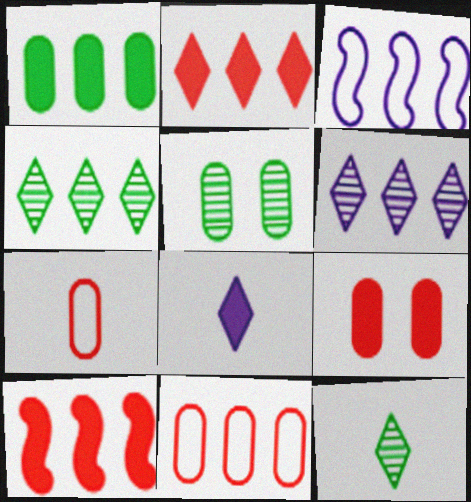[[3, 9, 12]]